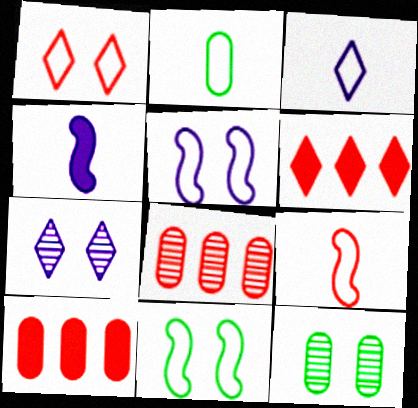[[2, 3, 9]]